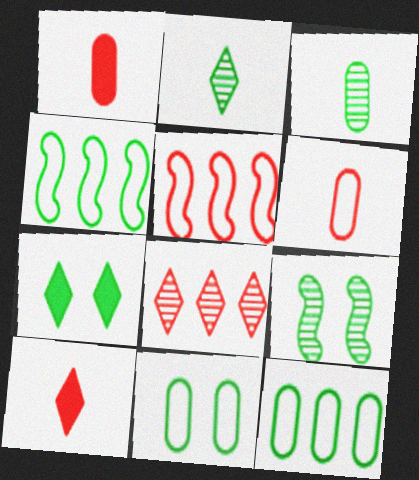[[3, 4, 7], 
[7, 9, 11]]